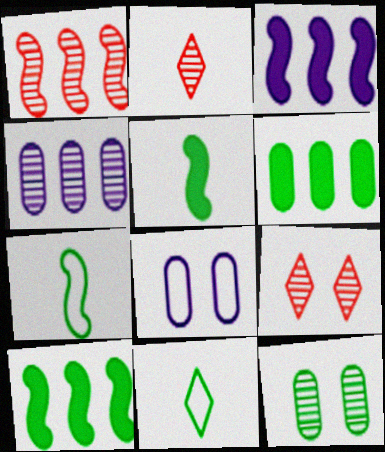[[2, 8, 10], 
[10, 11, 12]]